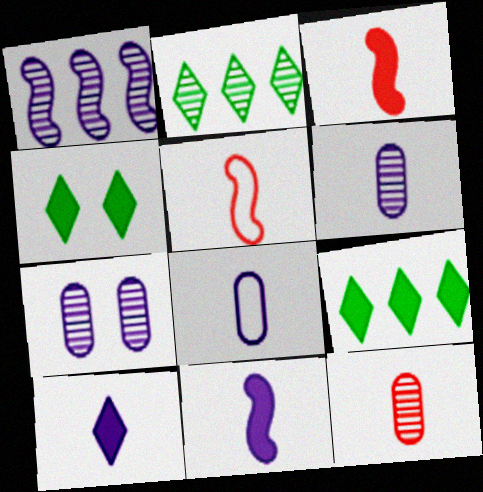[[5, 7, 9]]